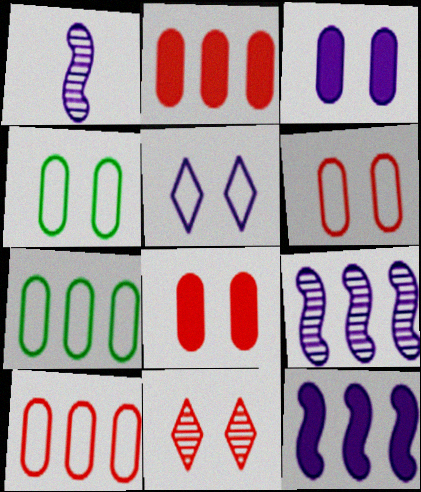[]